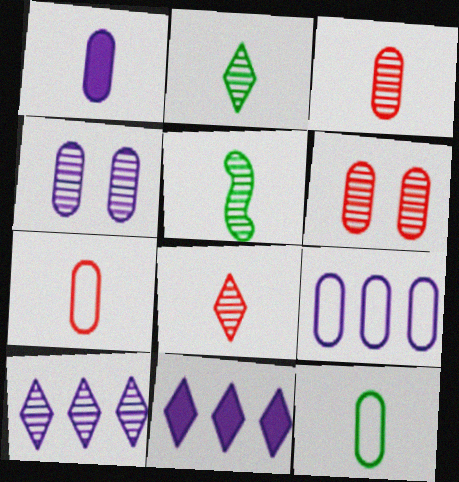[[1, 3, 12], 
[1, 4, 9], 
[5, 6, 10]]